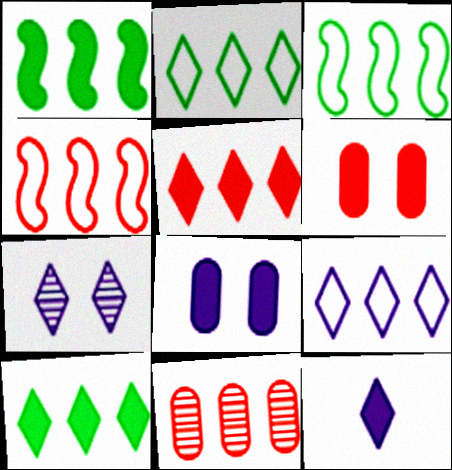[[1, 6, 12], 
[1, 9, 11], 
[4, 5, 11], 
[7, 9, 12]]